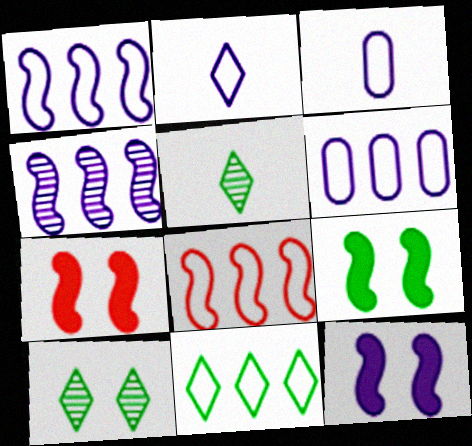[[5, 6, 7], 
[6, 8, 11], 
[7, 9, 12]]